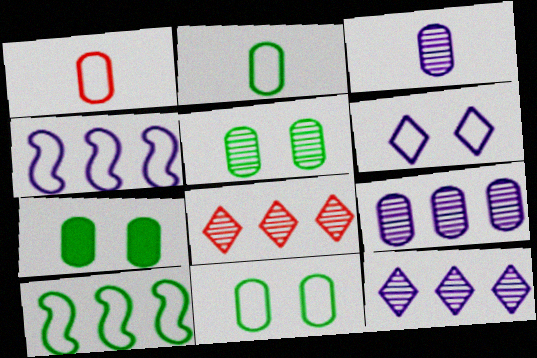[[1, 6, 10], 
[1, 7, 9], 
[5, 7, 11]]